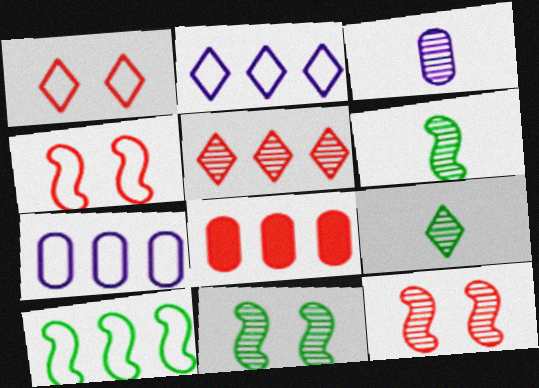[[3, 5, 11]]